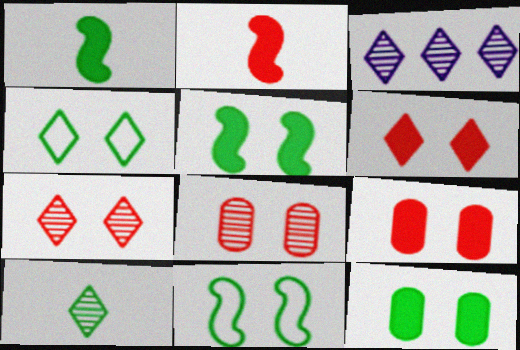[[3, 7, 10]]